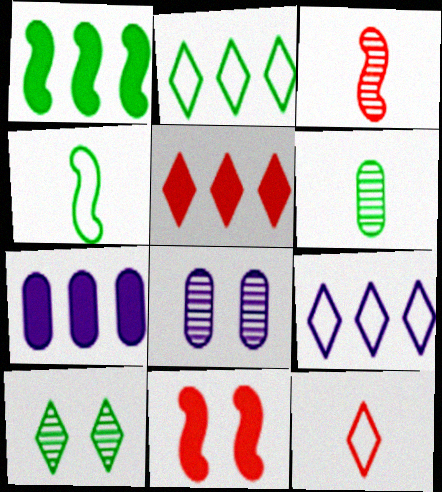[[1, 5, 7], 
[1, 8, 12], 
[4, 5, 8], 
[6, 9, 11]]